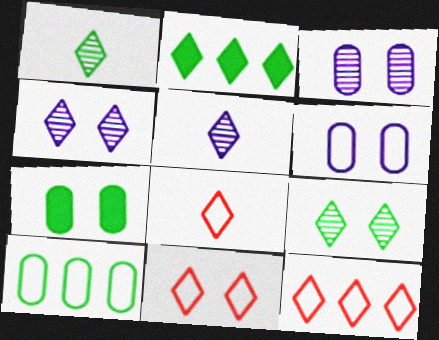[[2, 4, 8], 
[2, 5, 11], 
[8, 11, 12]]